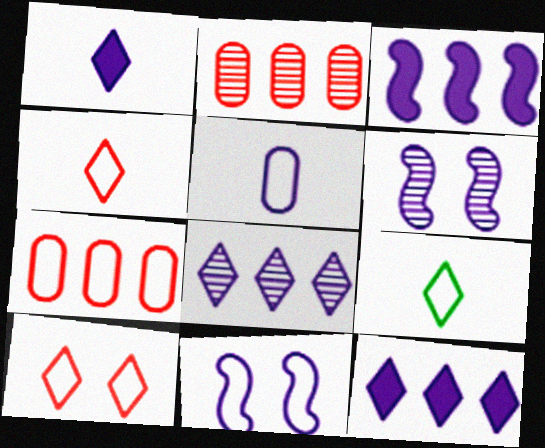[[5, 6, 12], 
[7, 9, 11]]